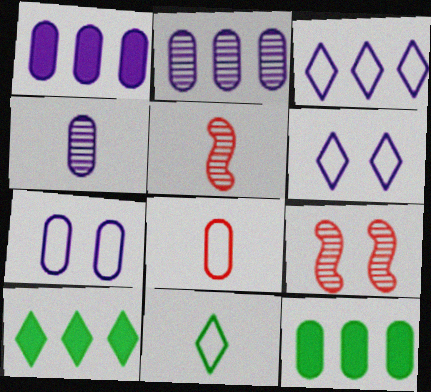[[1, 4, 7], 
[1, 9, 11], 
[5, 6, 12], 
[5, 7, 10]]